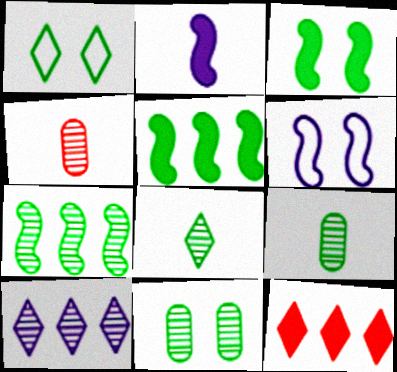[[1, 3, 11], 
[1, 5, 9], 
[6, 9, 12], 
[7, 8, 11]]